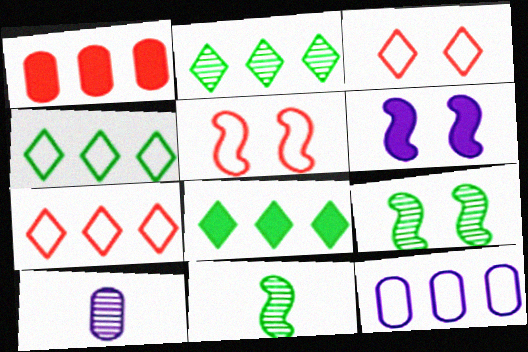[[2, 4, 8], 
[5, 6, 9], 
[5, 8, 10]]